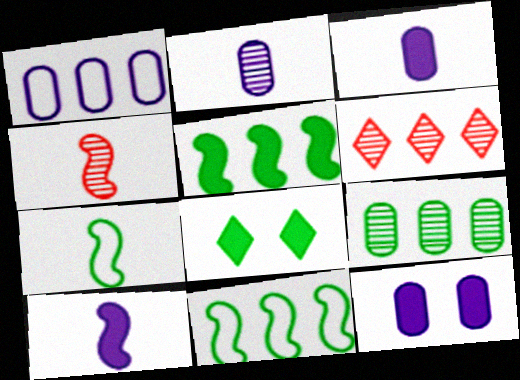[[1, 2, 12], 
[1, 4, 8], 
[1, 5, 6], 
[4, 7, 10], 
[6, 7, 12], 
[7, 8, 9]]